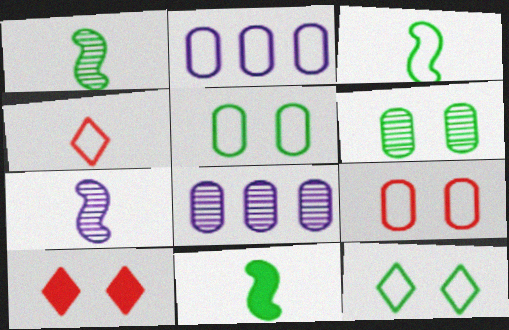[[1, 2, 10], 
[1, 3, 11], 
[3, 8, 10]]